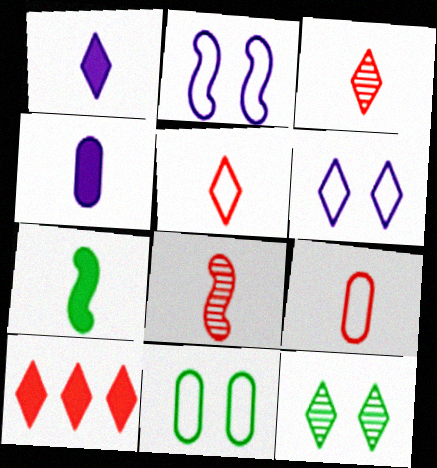[]